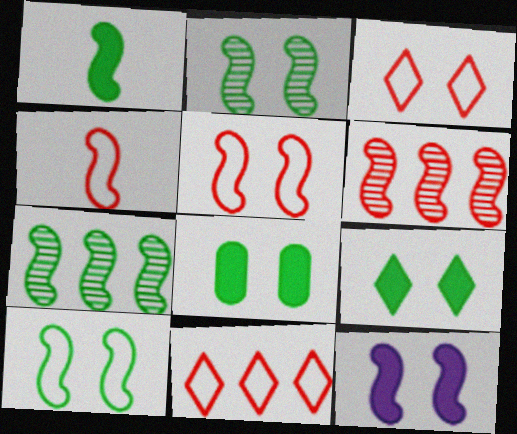[[1, 7, 10], 
[2, 5, 12], 
[4, 7, 12]]